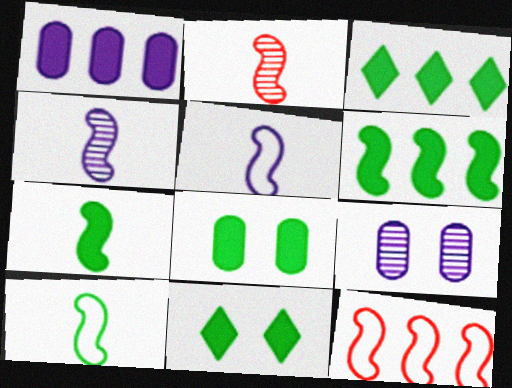[[2, 5, 7], 
[3, 7, 8]]